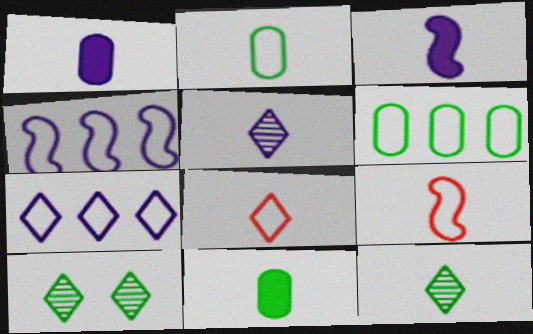[[1, 9, 12], 
[5, 9, 11]]